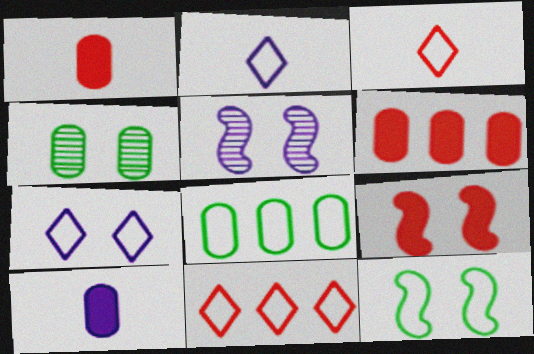[[4, 7, 9], 
[5, 9, 12]]